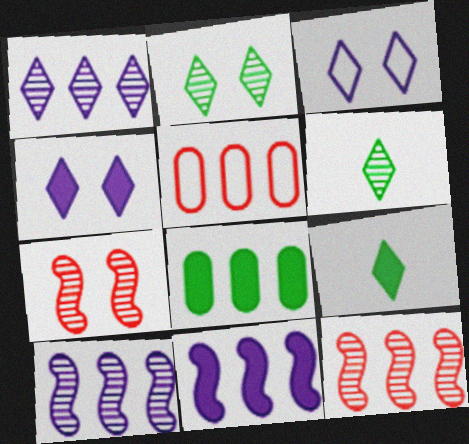[]